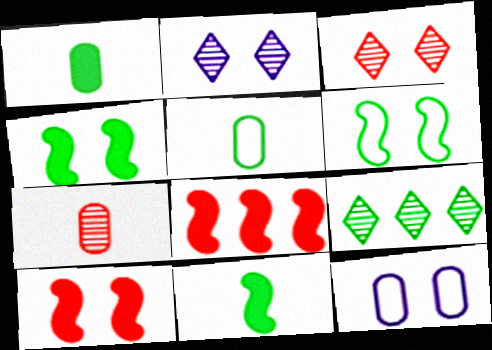[[1, 6, 9], 
[2, 5, 8], 
[3, 4, 12], 
[4, 5, 9]]